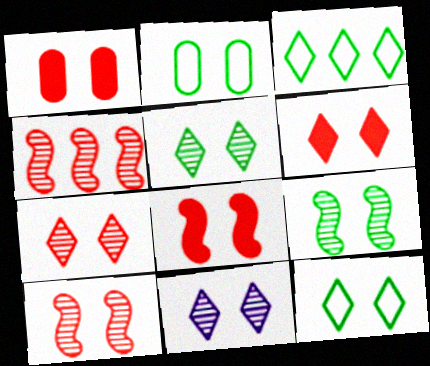[[1, 6, 8], 
[2, 8, 11], 
[5, 7, 11], 
[6, 11, 12]]